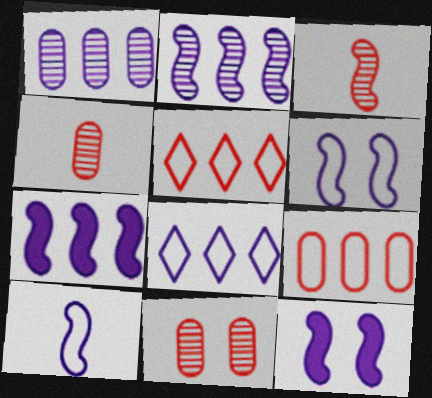[[1, 7, 8], 
[2, 10, 12]]